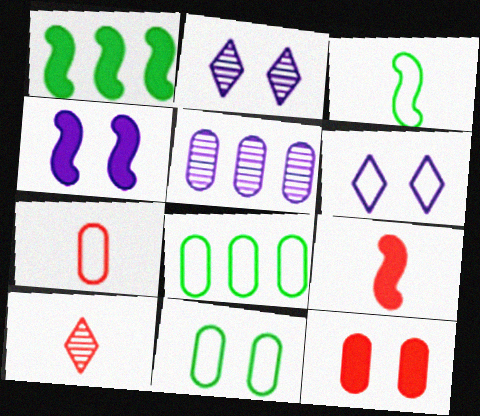[[1, 2, 7], 
[1, 4, 9], 
[2, 8, 9], 
[4, 8, 10], 
[7, 9, 10]]